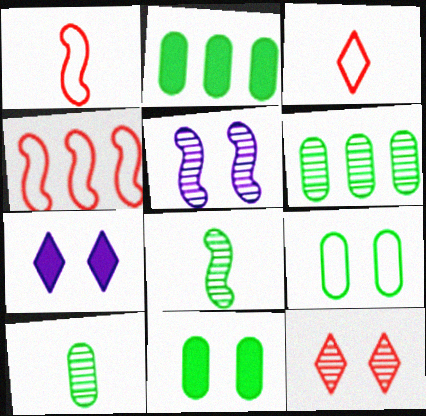[[1, 6, 7], 
[2, 3, 5], 
[2, 9, 10], 
[4, 7, 10]]